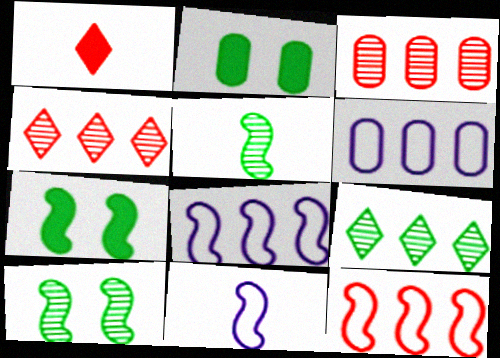[[1, 6, 10], 
[2, 4, 11]]